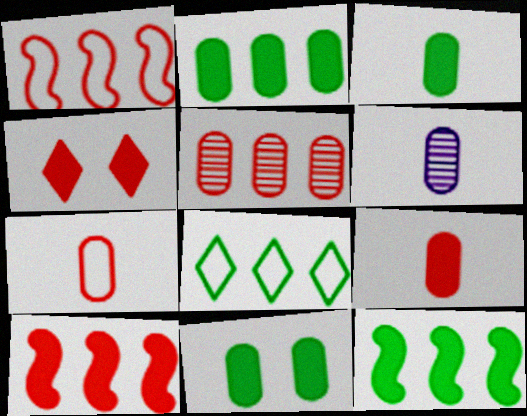[[2, 3, 11], 
[3, 6, 7], 
[4, 9, 10]]